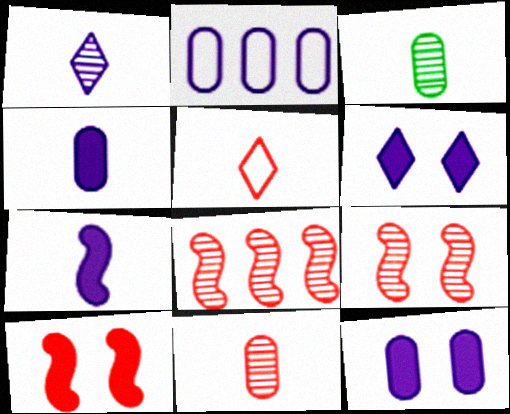[[3, 5, 7]]